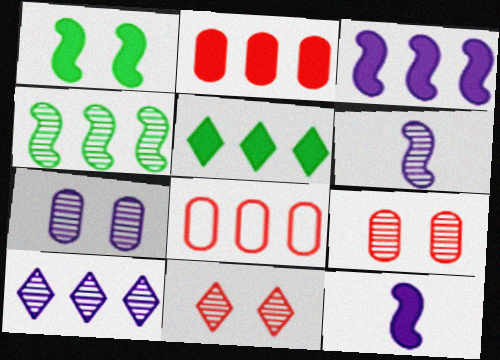[[2, 3, 5], 
[6, 7, 10]]